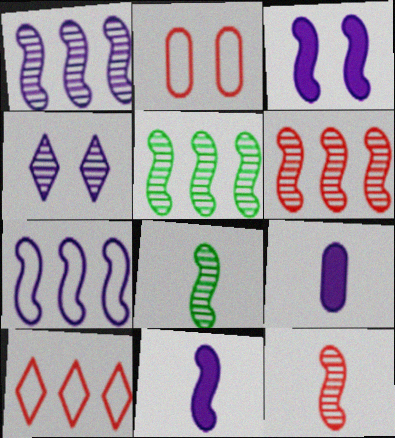[[1, 5, 6], 
[4, 7, 9]]